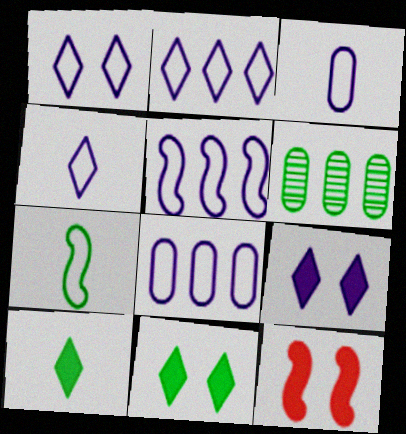[[1, 2, 4], 
[1, 3, 5], 
[2, 5, 8], 
[4, 6, 12], 
[6, 7, 11]]